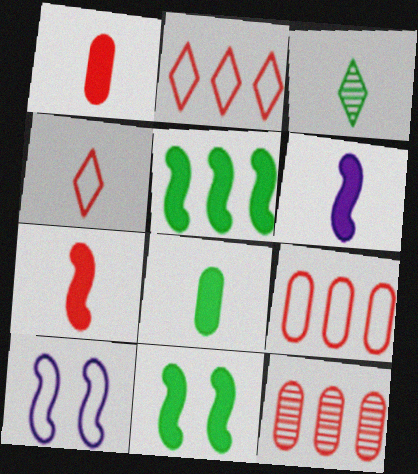[]